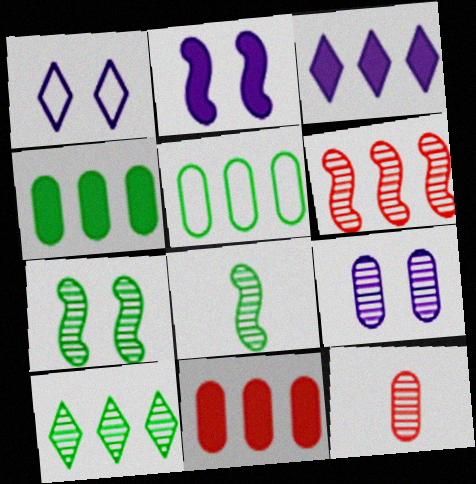[[1, 2, 9], 
[1, 8, 11], 
[3, 5, 6]]